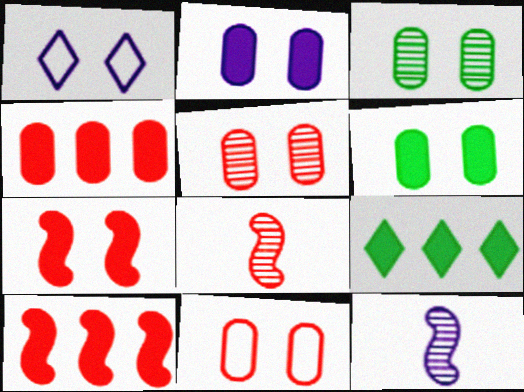[[1, 3, 7], 
[2, 3, 11], 
[9, 11, 12]]